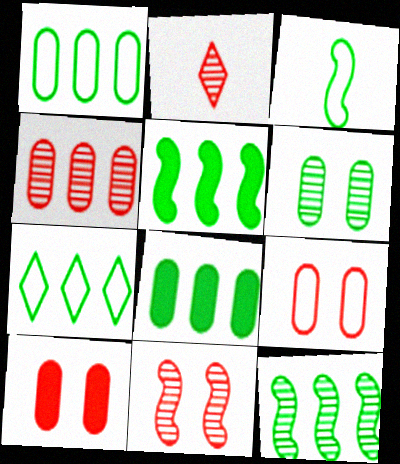[[2, 4, 11], 
[7, 8, 12]]